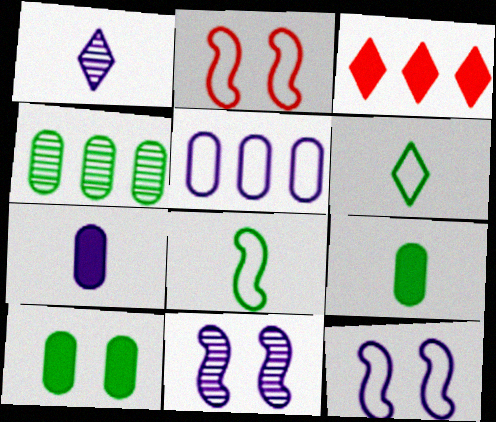[[2, 5, 6]]